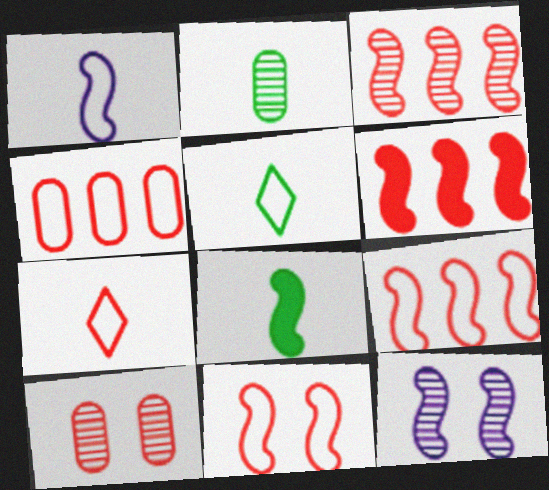[[2, 5, 8], 
[3, 6, 9], 
[4, 7, 11], 
[6, 7, 10], 
[8, 9, 12]]